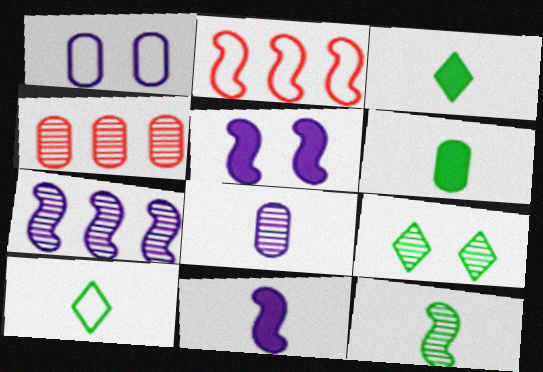[[1, 2, 10], 
[1, 4, 6], 
[2, 5, 12], 
[4, 5, 10], 
[6, 10, 12]]